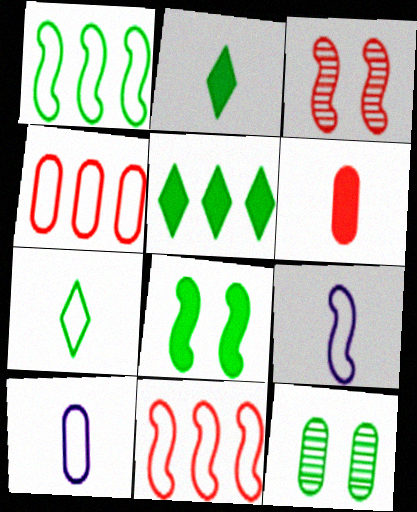[[1, 2, 12], 
[3, 5, 10]]